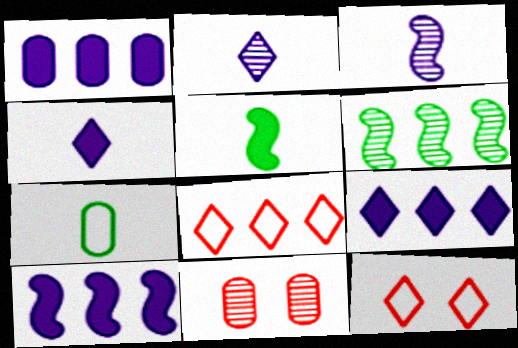[[1, 6, 8], 
[1, 7, 11], 
[1, 9, 10], 
[2, 6, 11]]